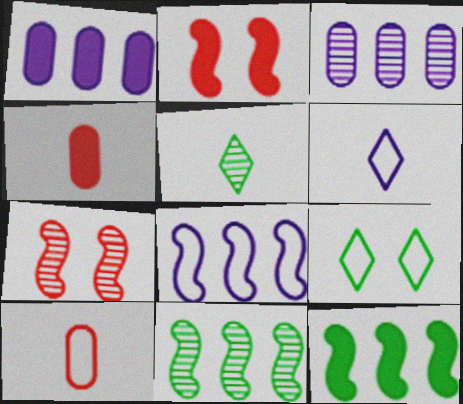[[3, 5, 7], 
[8, 9, 10]]